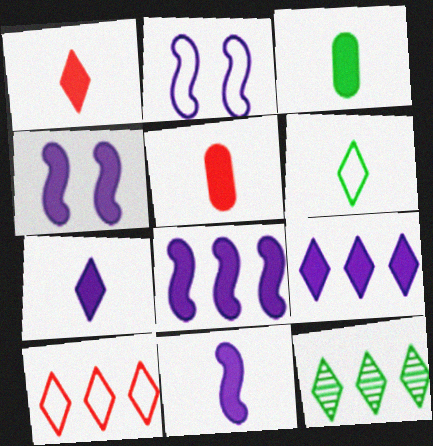[[1, 3, 11], 
[2, 5, 12], 
[4, 8, 11], 
[9, 10, 12]]